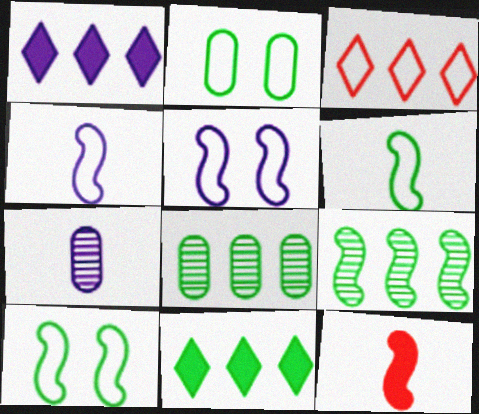[[1, 5, 7], 
[2, 3, 4], 
[5, 9, 12]]